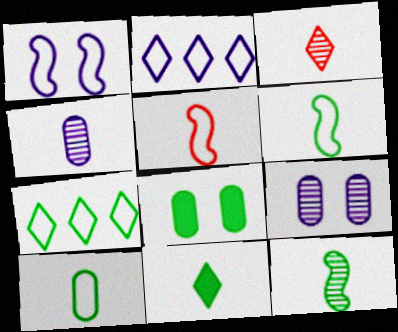[[3, 4, 12], 
[4, 5, 11], 
[7, 8, 12], 
[10, 11, 12]]